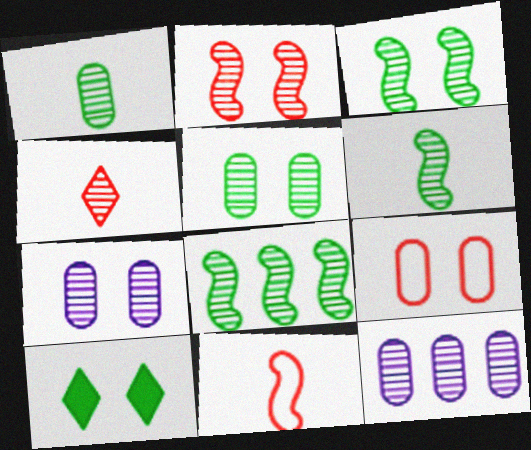[[3, 4, 12], 
[3, 6, 8], 
[4, 7, 8], 
[10, 11, 12]]